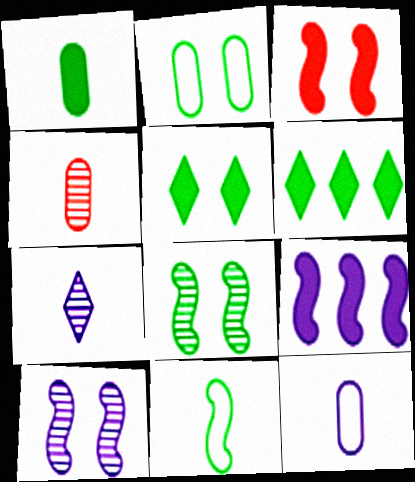[[1, 4, 12], 
[2, 5, 8]]